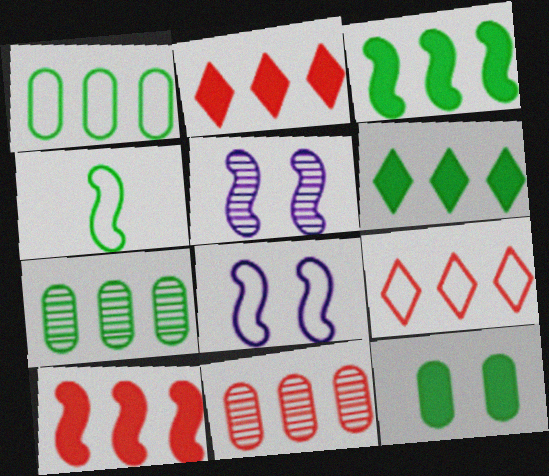[[4, 5, 10], 
[9, 10, 11]]